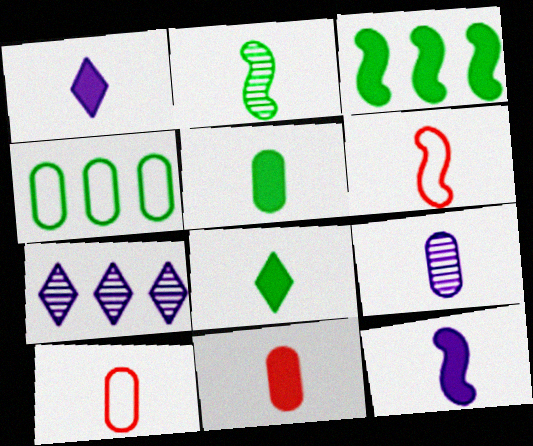[[1, 2, 10], 
[2, 6, 12], 
[5, 9, 10], 
[6, 8, 9], 
[8, 11, 12]]